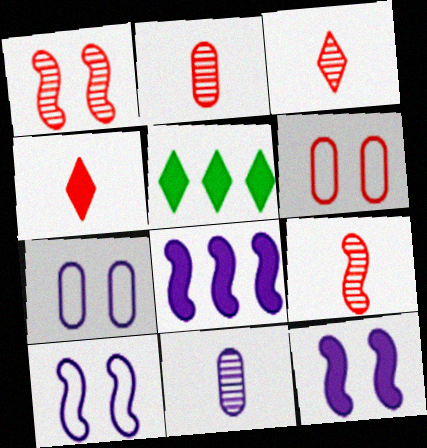[[2, 3, 9], 
[2, 5, 10], 
[5, 7, 9]]